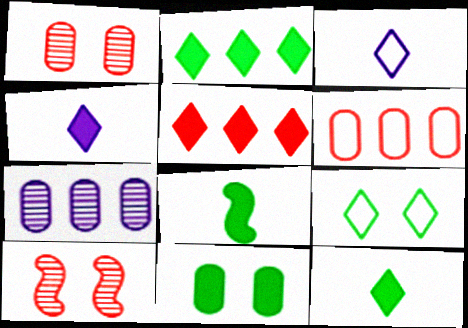[[2, 8, 11]]